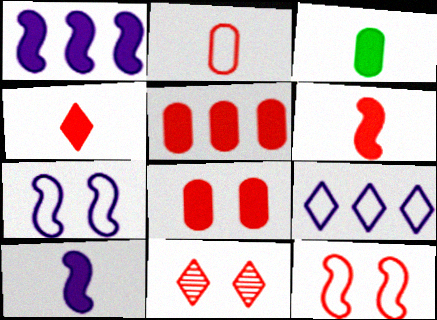[[3, 4, 10], 
[8, 11, 12]]